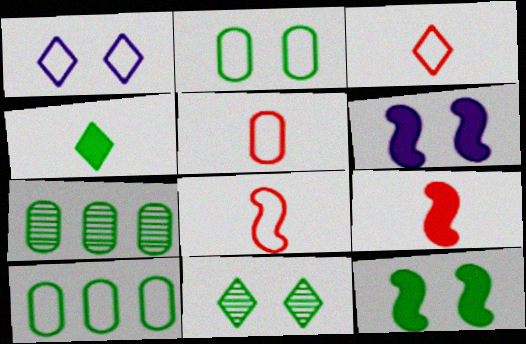[[1, 7, 9], 
[1, 8, 10], 
[2, 11, 12], 
[3, 5, 8], 
[3, 6, 7]]